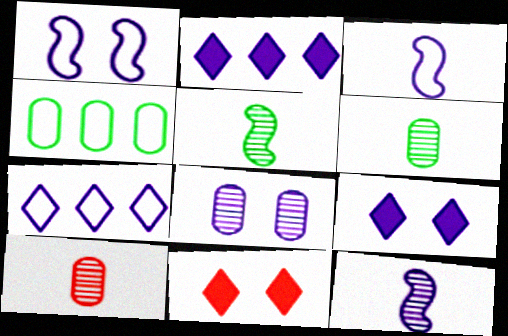[[1, 8, 9], 
[2, 3, 8], 
[4, 11, 12]]